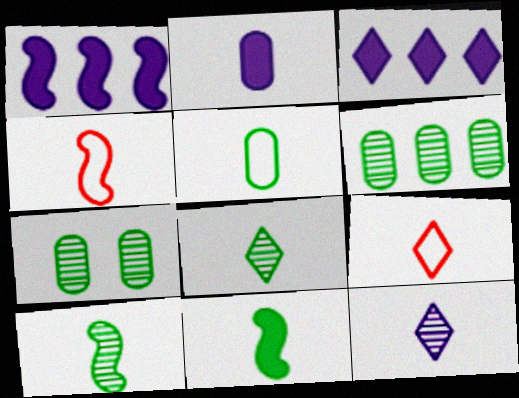[[1, 7, 9], 
[2, 4, 8], 
[2, 9, 10], 
[3, 4, 7], 
[5, 8, 11]]